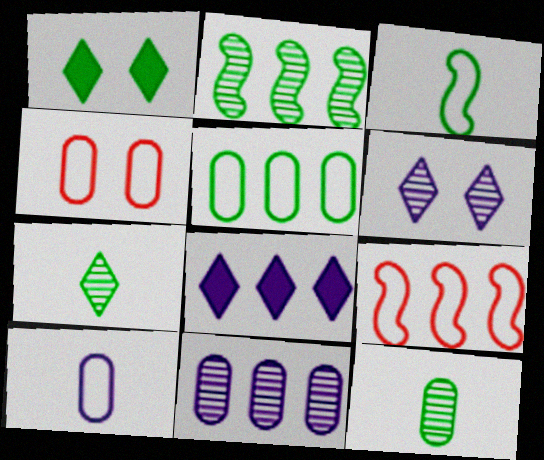[[4, 5, 10]]